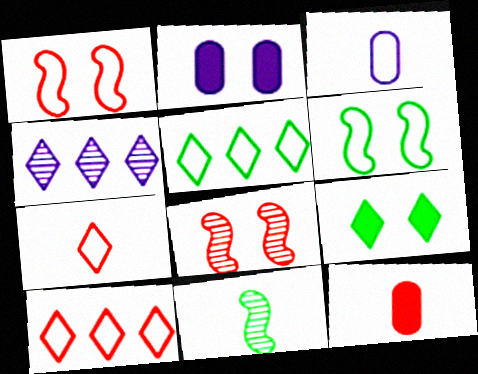[[1, 3, 5], 
[2, 10, 11], 
[3, 6, 10], 
[4, 6, 12], 
[4, 7, 9], 
[8, 10, 12]]